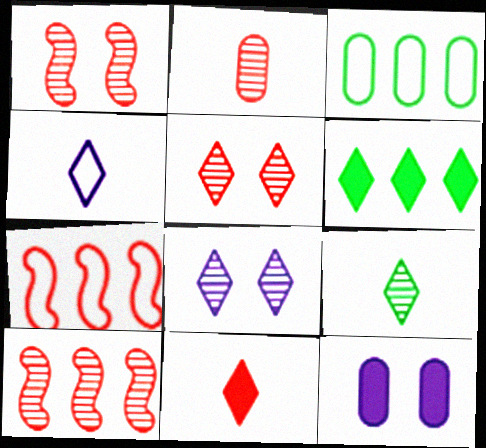[[2, 3, 12], 
[2, 5, 10], 
[4, 5, 6], 
[4, 9, 11], 
[7, 9, 12]]